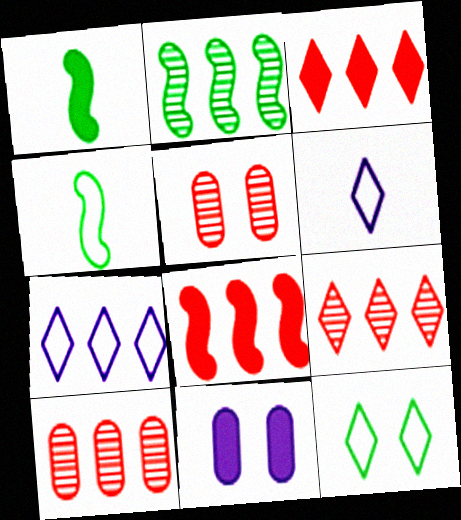[[1, 3, 11], 
[1, 5, 7], 
[4, 9, 11]]